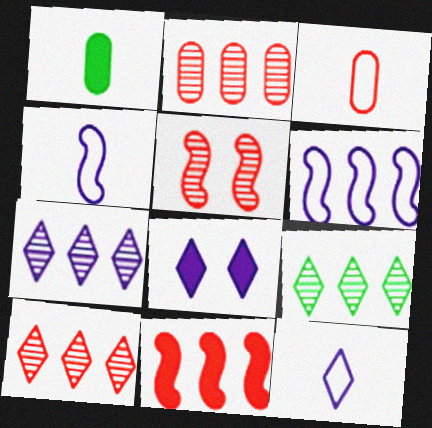[[1, 8, 11], 
[7, 8, 12], 
[7, 9, 10]]